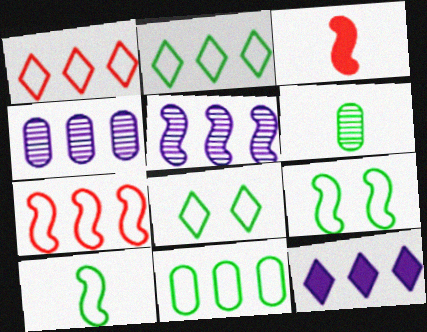[[3, 4, 8], 
[3, 5, 9], 
[8, 10, 11]]